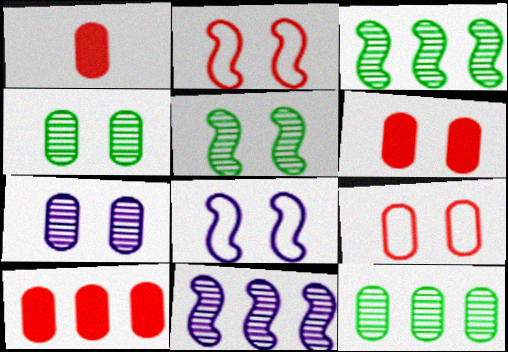[[1, 6, 10]]